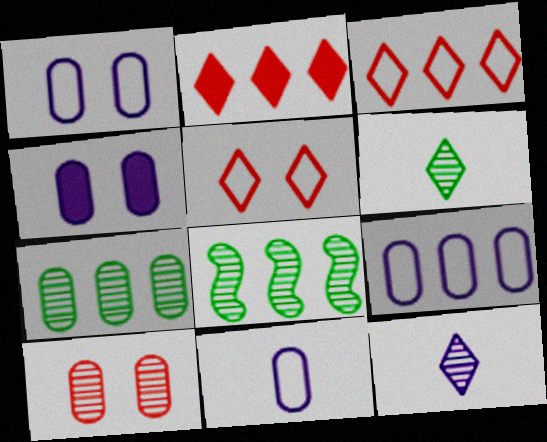[[1, 9, 11], 
[2, 8, 9], 
[8, 10, 12]]